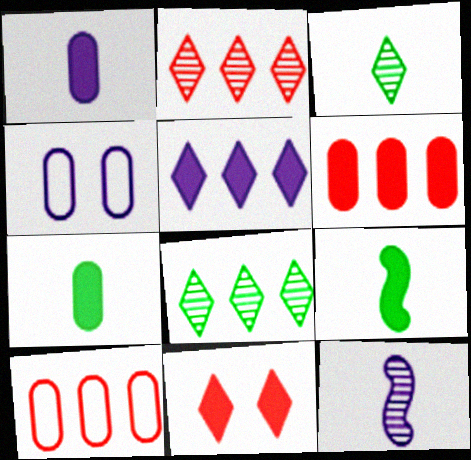[[2, 4, 9], 
[4, 5, 12]]